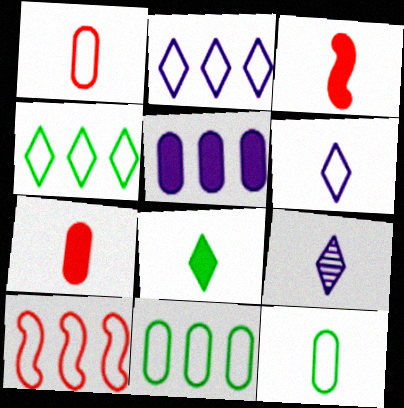[[2, 10, 11], 
[3, 9, 12]]